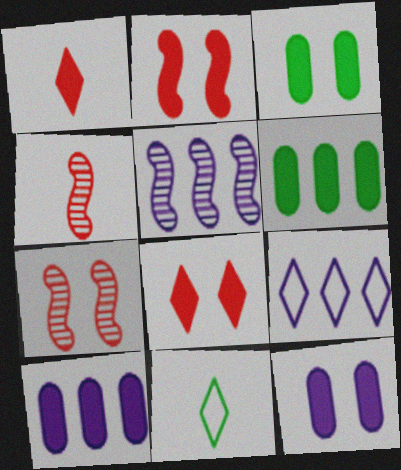[[3, 4, 9], 
[5, 9, 10], 
[7, 10, 11]]